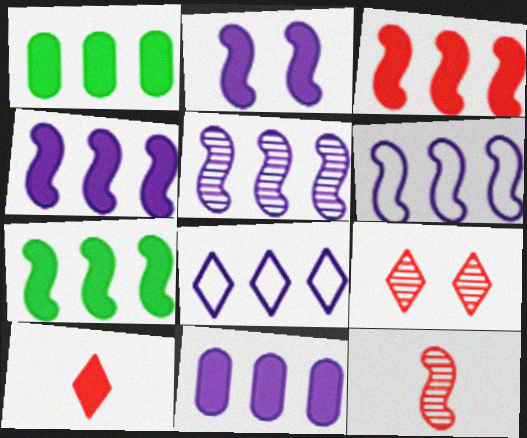[[1, 2, 10], 
[3, 4, 7], 
[4, 5, 6], 
[5, 8, 11]]